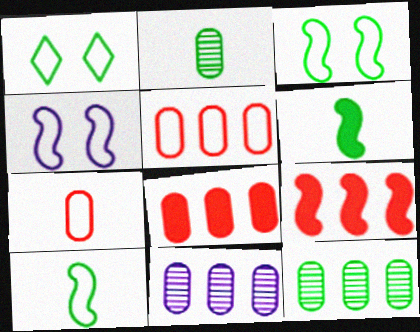[[1, 6, 12]]